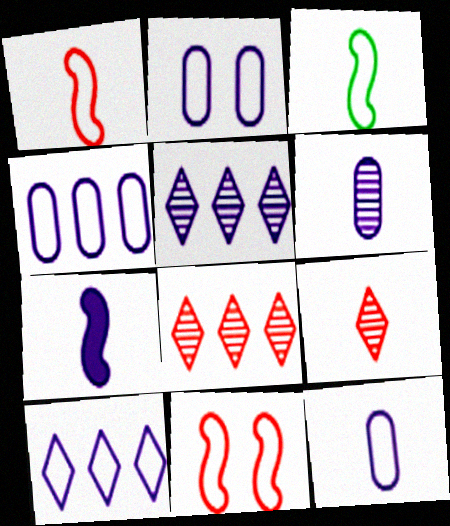[[2, 4, 12], 
[2, 5, 7]]